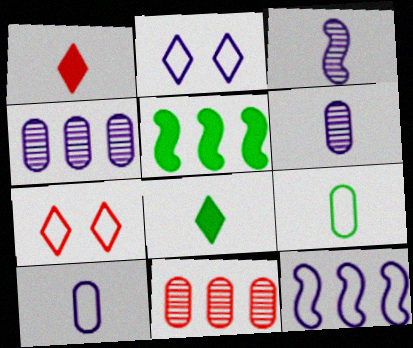[[1, 3, 9], 
[2, 10, 12], 
[5, 6, 7], 
[7, 9, 12]]